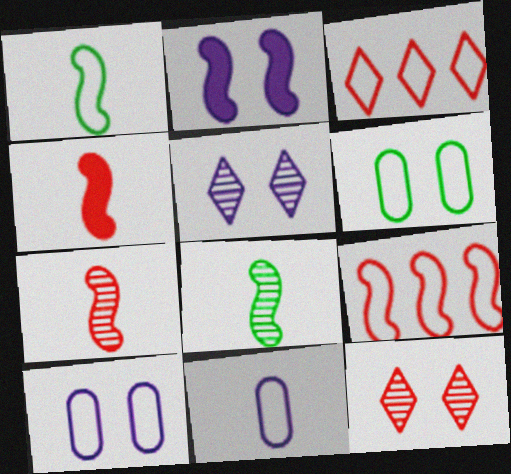[[1, 3, 10], 
[2, 5, 10], 
[2, 6, 12], 
[2, 8, 9]]